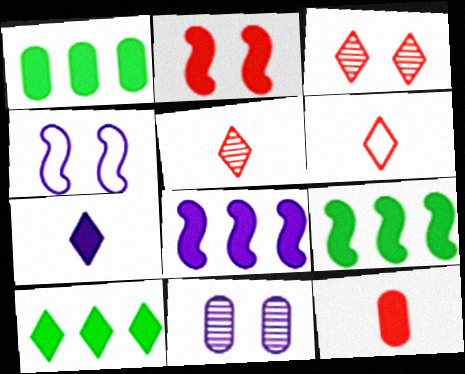[[1, 2, 7], 
[1, 4, 5], 
[1, 9, 10], 
[6, 9, 11]]